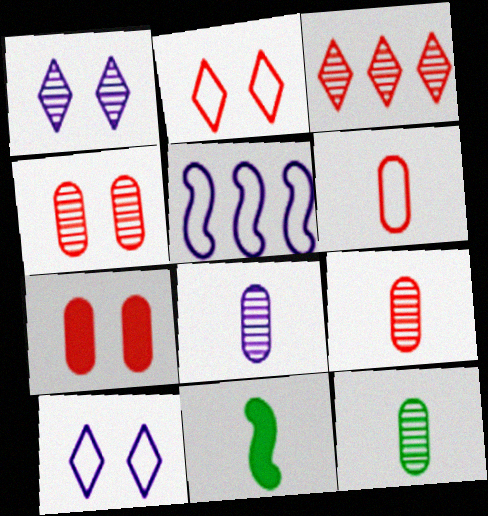[[8, 9, 12]]